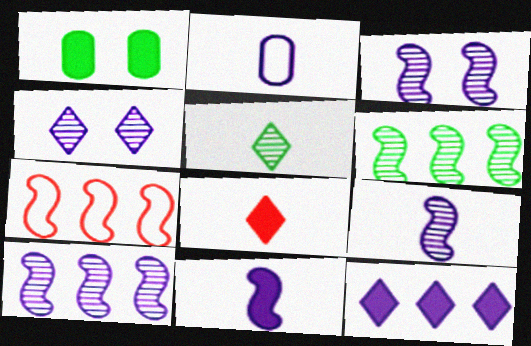[[2, 3, 12], 
[3, 9, 10]]